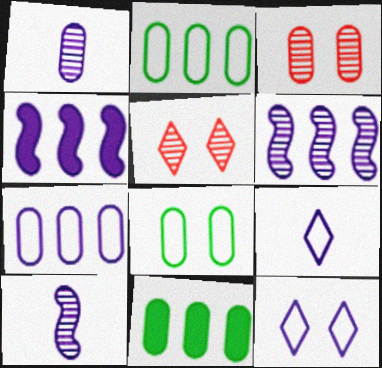[[1, 4, 12]]